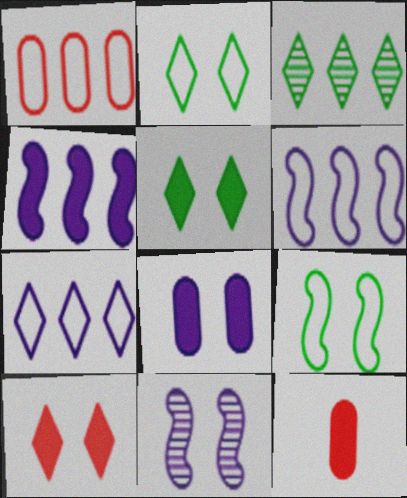[[1, 3, 4], 
[4, 5, 12]]